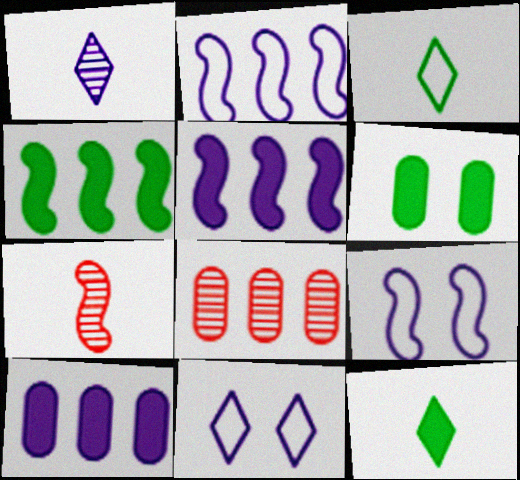[[1, 9, 10], 
[4, 6, 12], 
[4, 7, 9], 
[8, 9, 12]]